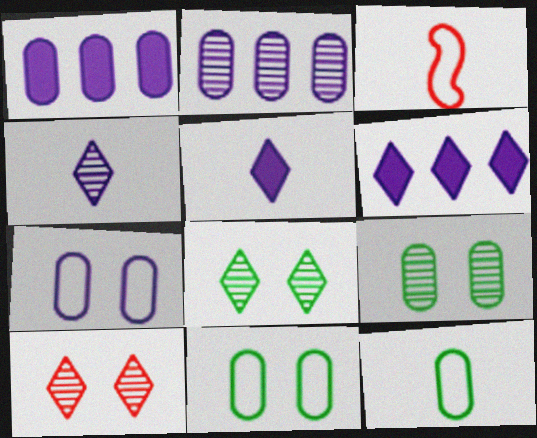[[1, 3, 8], 
[3, 6, 9]]